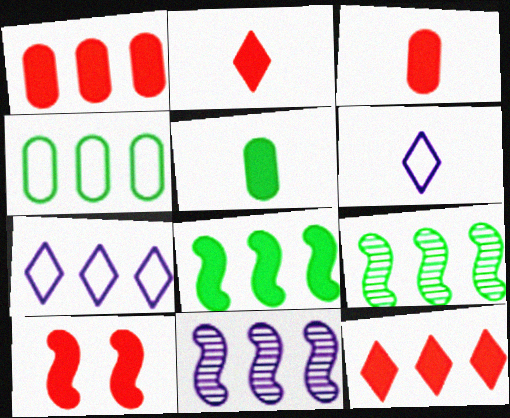[[1, 2, 10], 
[1, 7, 9], 
[3, 10, 12], 
[4, 11, 12]]